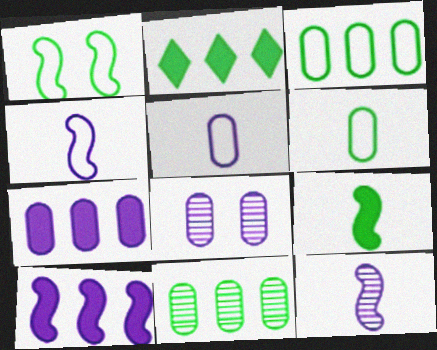[[5, 7, 8]]